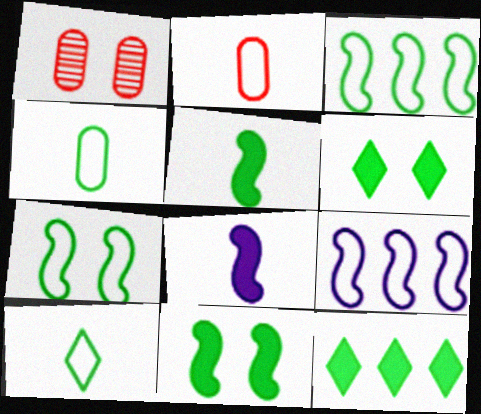[]